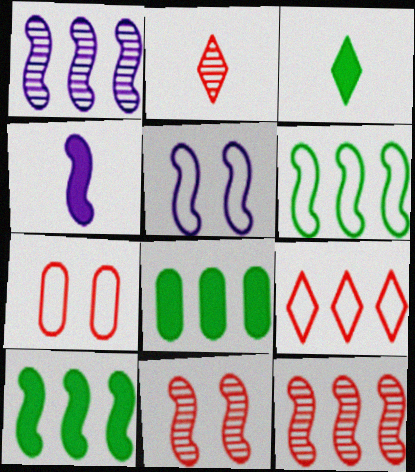[[1, 3, 7], 
[1, 4, 5], 
[1, 8, 9], 
[2, 5, 8], 
[4, 6, 11]]